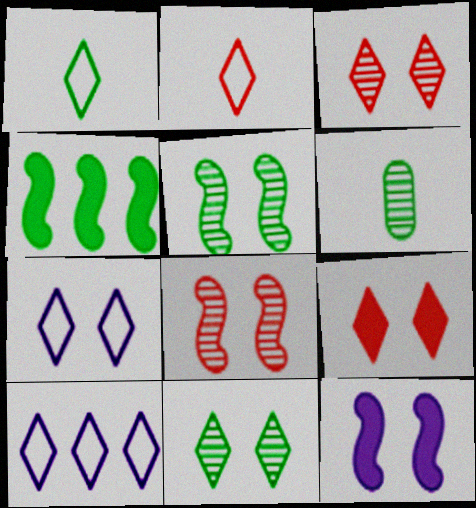[[7, 9, 11]]